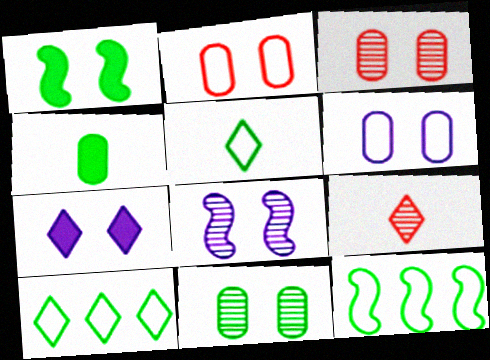[[6, 7, 8], 
[7, 9, 10]]